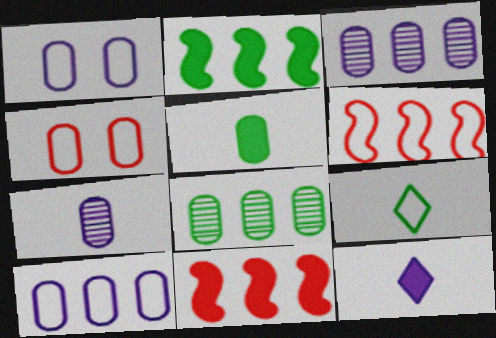[[1, 6, 9], 
[3, 4, 5]]